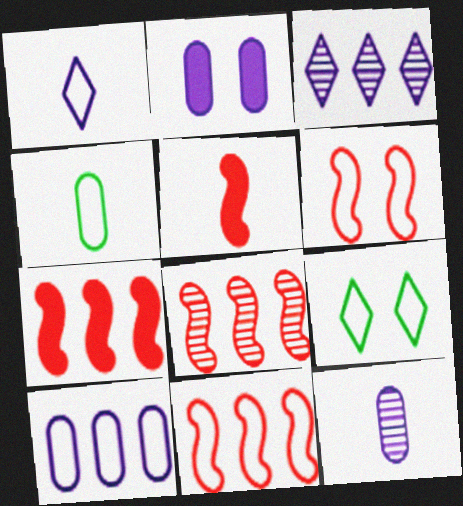[[2, 10, 12], 
[5, 6, 8], 
[7, 8, 11], 
[7, 9, 12]]